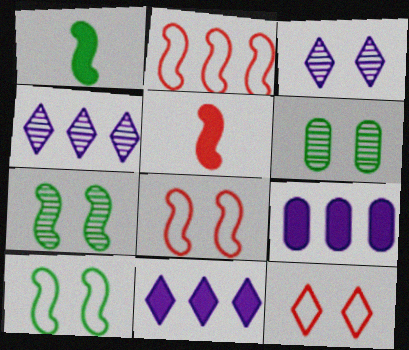[]